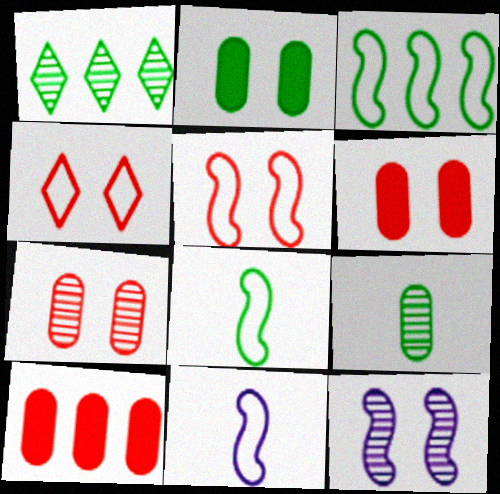[[1, 2, 8], 
[1, 6, 11], 
[2, 4, 12], 
[3, 5, 11]]